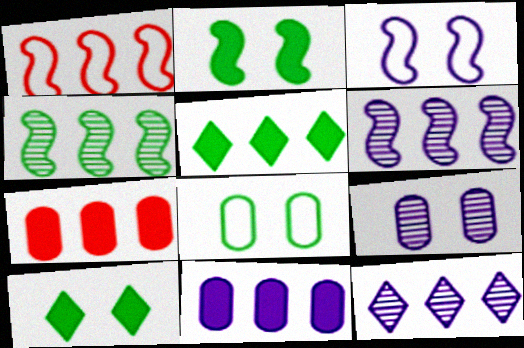[]